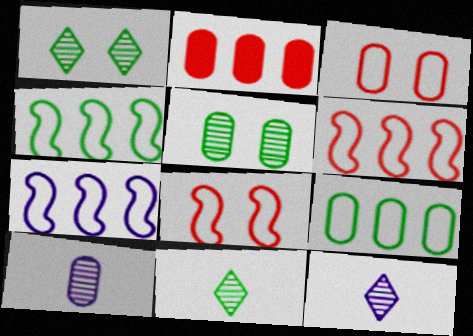[[4, 6, 7]]